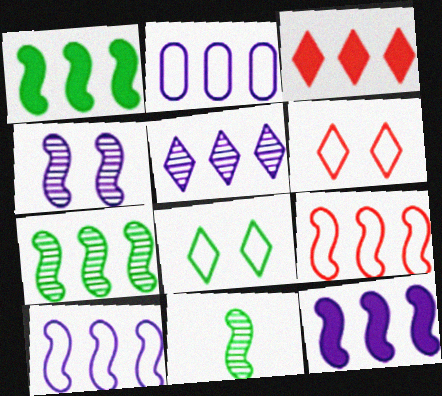[[2, 3, 7], 
[2, 5, 12], 
[7, 9, 12]]